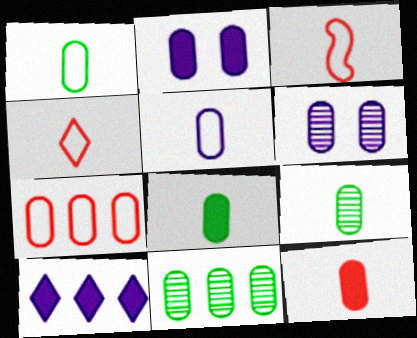[[1, 8, 9], 
[2, 7, 9], 
[5, 9, 12], 
[6, 7, 8]]